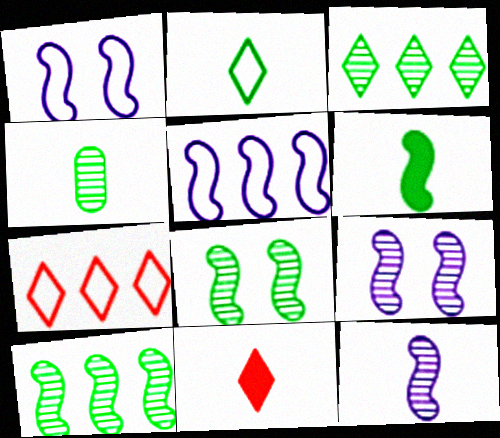[[2, 4, 6], 
[3, 4, 8]]